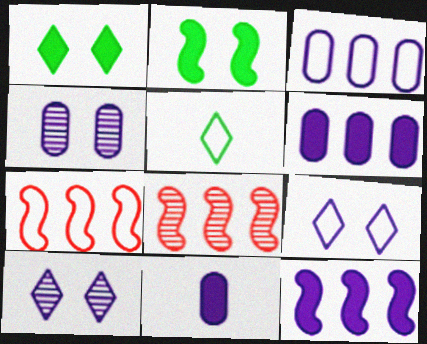[[3, 4, 11]]